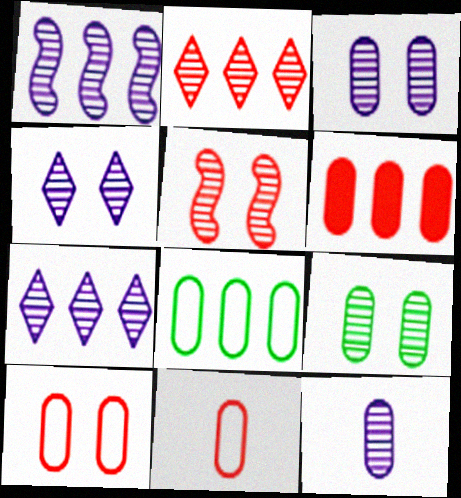[[1, 4, 12], 
[4, 5, 9]]